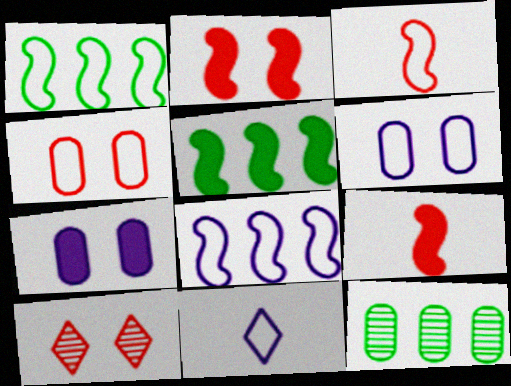[[1, 4, 11], 
[2, 4, 10], 
[2, 11, 12], 
[6, 8, 11]]